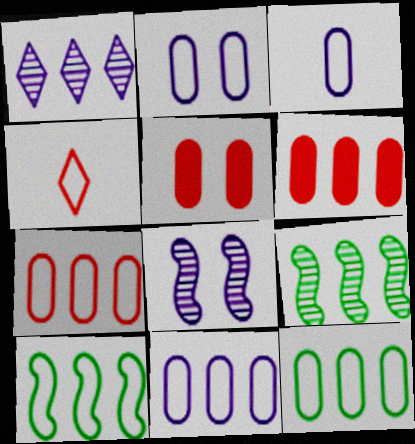[[1, 6, 10], 
[2, 3, 11], 
[2, 4, 10], 
[7, 11, 12]]